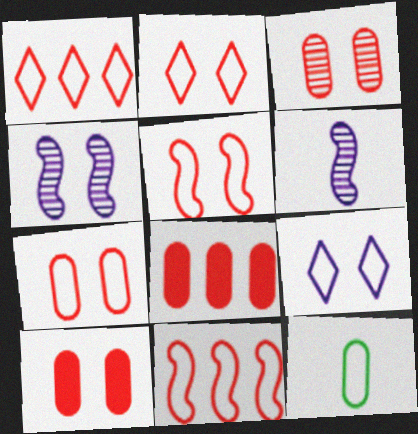[[2, 5, 7], 
[3, 7, 10], 
[9, 11, 12]]